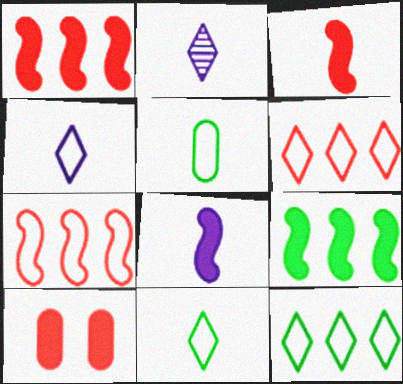[[2, 3, 5]]